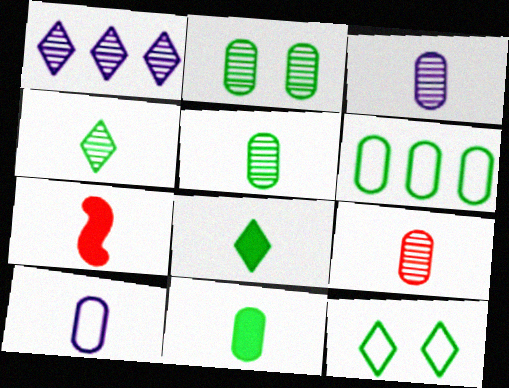[[2, 6, 11], 
[3, 5, 9], 
[4, 7, 10], 
[9, 10, 11]]